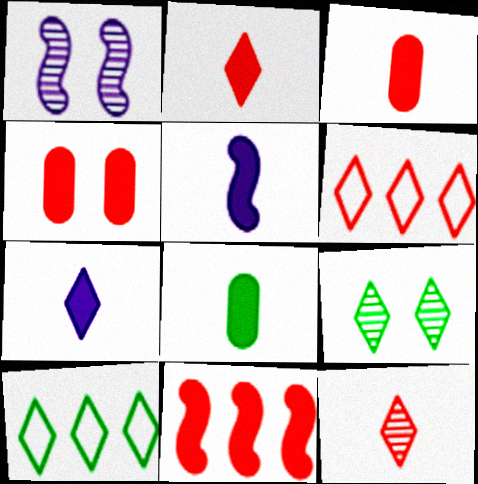[[1, 3, 10], 
[1, 6, 8], 
[2, 4, 11], 
[2, 5, 8], 
[6, 7, 9]]